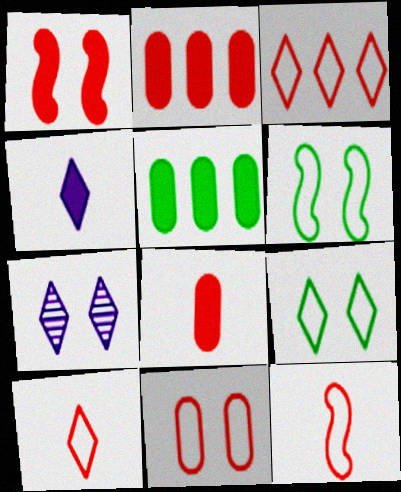[[1, 4, 5], 
[3, 11, 12], 
[5, 7, 12]]